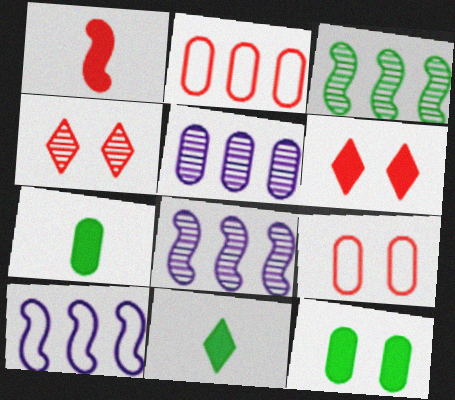[[1, 2, 4], 
[4, 7, 10], 
[5, 7, 9], 
[8, 9, 11]]